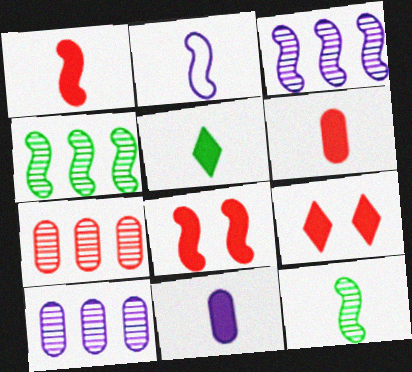[[1, 2, 12], 
[1, 5, 11], 
[2, 4, 8]]